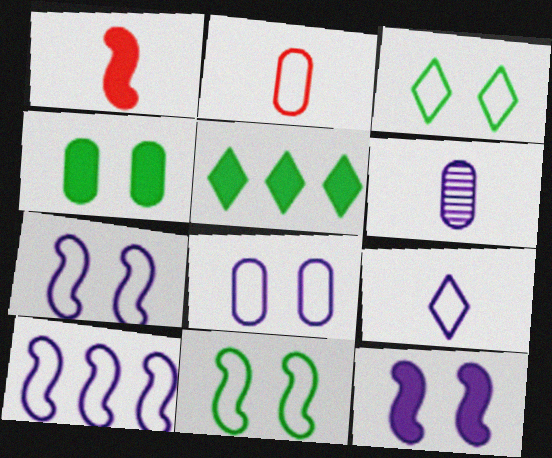[[2, 3, 10], 
[8, 9, 10]]